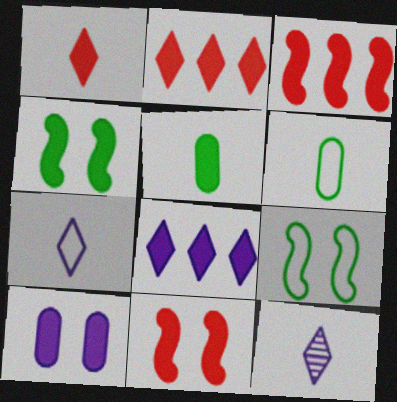[[5, 8, 11]]